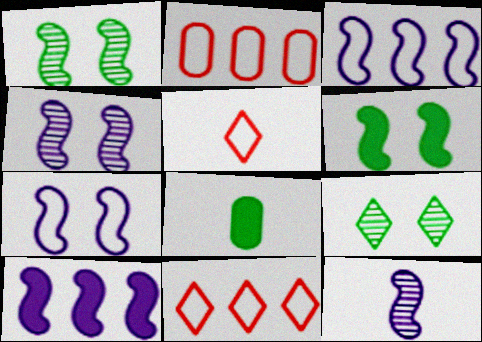[[4, 8, 11], 
[5, 8, 12], 
[7, 10, 12]]